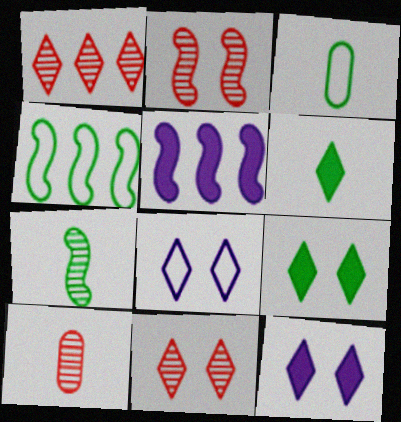[[1, 2, 10], 
[1, 6, 8], 
[3, 5, 11], 
[3, 6, 7], 
[4, 10, 12], 
[8, 9, 11]]